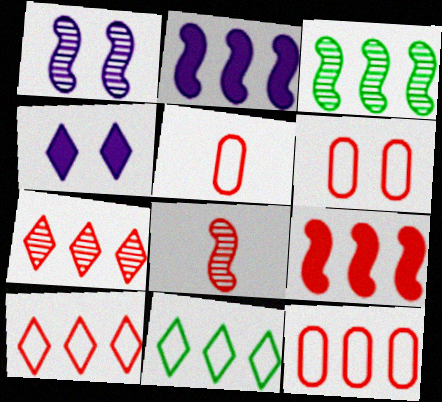[[1, 3, 8], 
[3, 4, 5], 
[5, 6, 12], 
[7, 9, 12]]